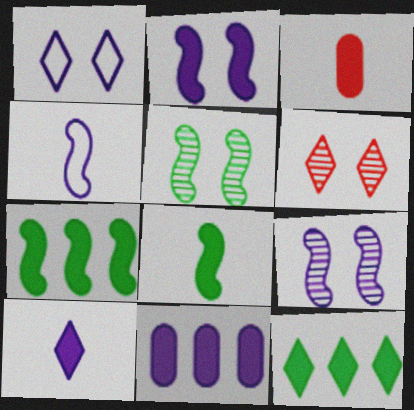[[2, 3, 12], 
[2, 10, 11], 
[3, 8, 10]]